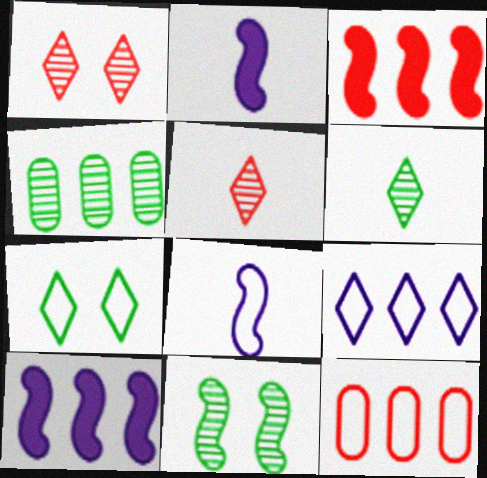[[3, 4, 9], 
[3, 8, 11], 
[4, 6, 11], 
[7, 8, 12]]